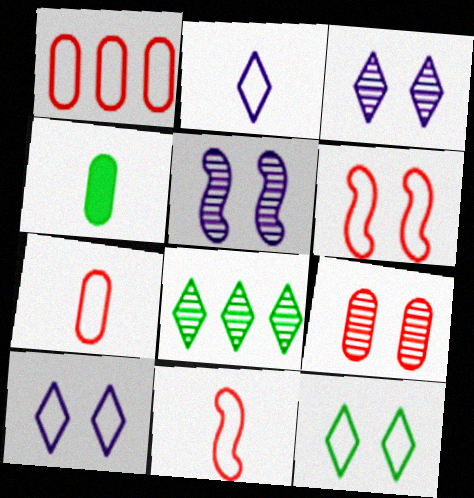[]